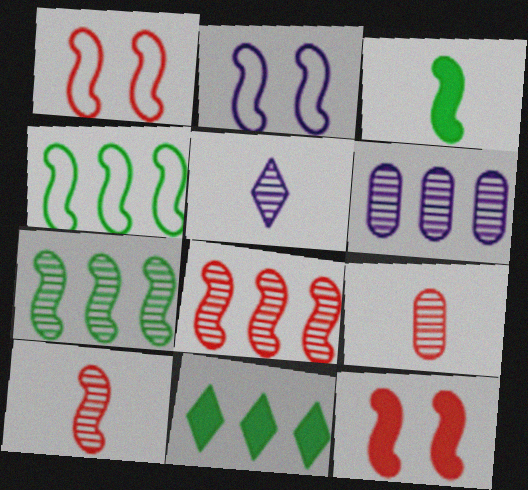[[2, 3, 8], 
[2, 9, 11]]